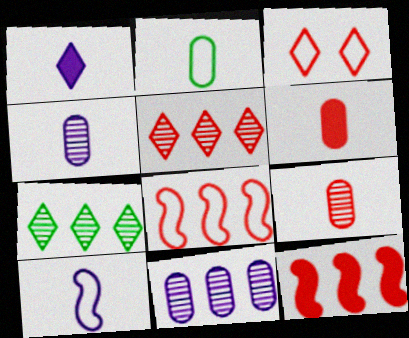[[1, 3, 7], 
[1, 4, 10], 
[2, 4, 6], 
[3, 9, 12]]